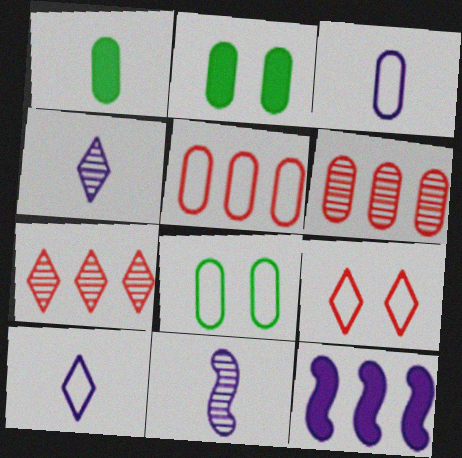[[2, 3, 6], 
[3, 5, 8]]